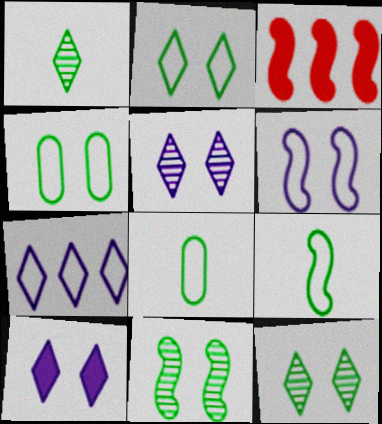[[3, 5, 8]]